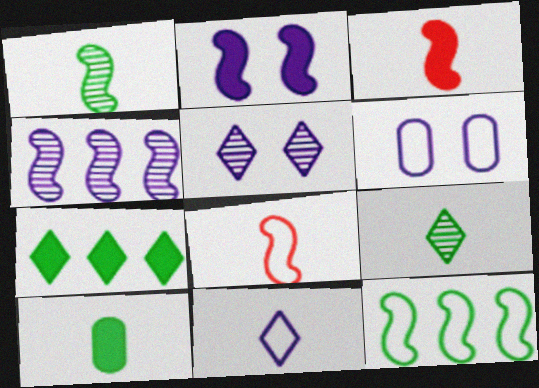[[2, 5, 6]]